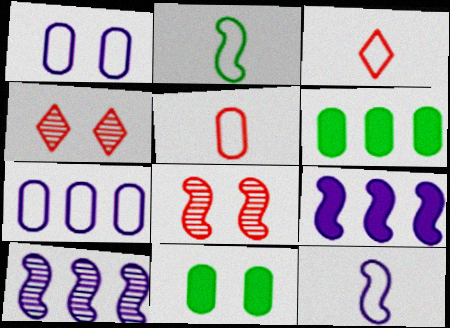[[2, 8, 9], 
[3, 10, 11], 
[4, 6, 12]]